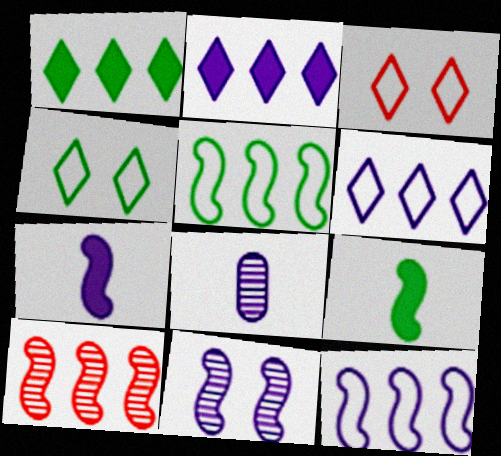[[7, 11, 12]]